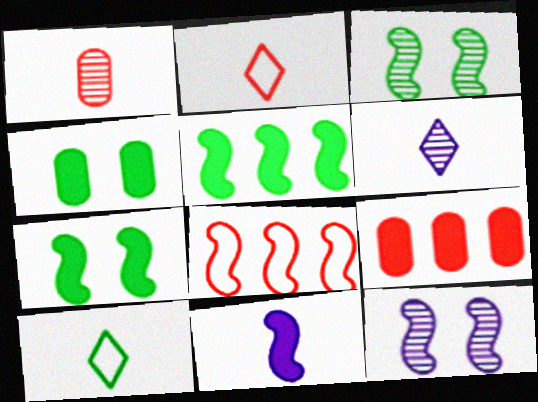[[1, 10, 11], 
[3, 8, 11], 
[4, 6, 8], 
[9, 10, 12]]